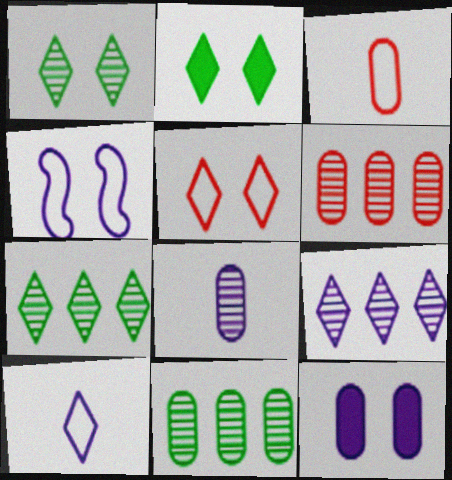[[3, 11, 12]]